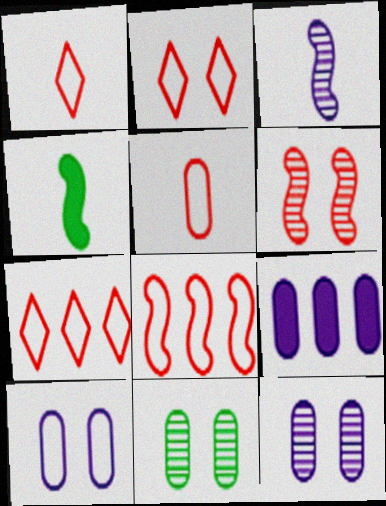[[1, 2, 7], 
[2, 5, 8], 
[4, 7, 12], 
[5, 9, 11]]